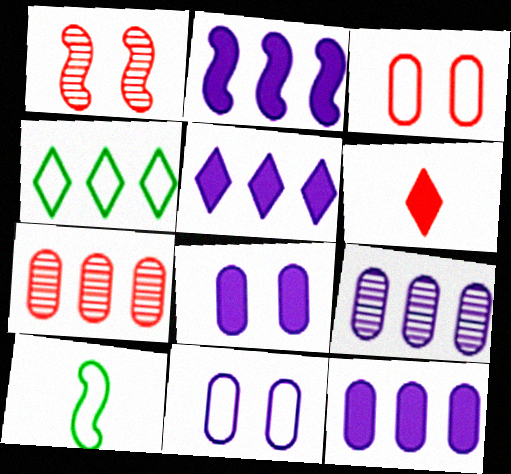[[1, 2, 10], 
[2, 4, 7], 
[2, 5, 12]]